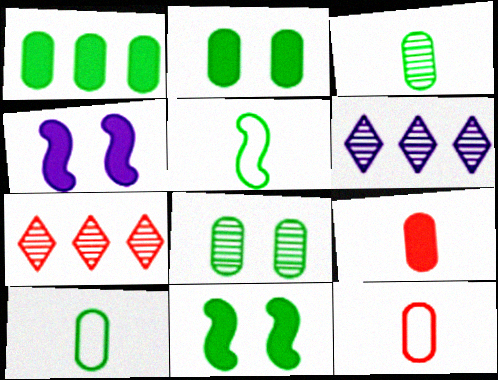[[1, 8, 10], 
[4, 7, 10], 
[6, 11, 12]]